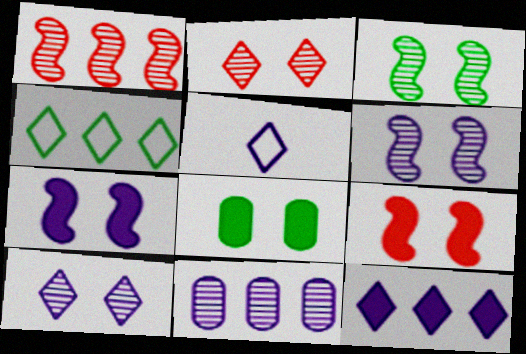[[1, 5, 8], 
[5, 7, 11], 
[5, 10, 12]]